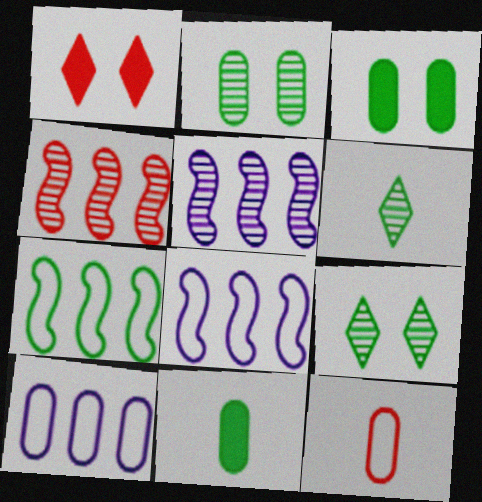[[1, 4, 12], 
[3, 6, 7], 
[7, 9, 11]]